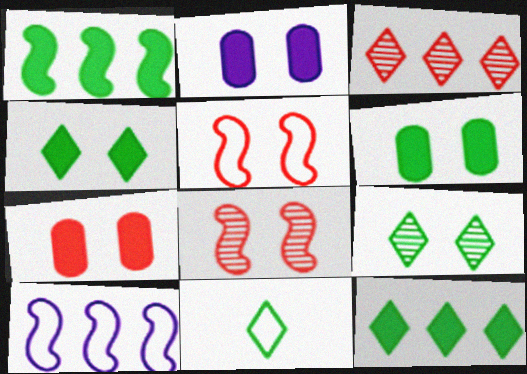[[2, 5, 9], 
[2, 6, 7], 
[9, 11, 12]]